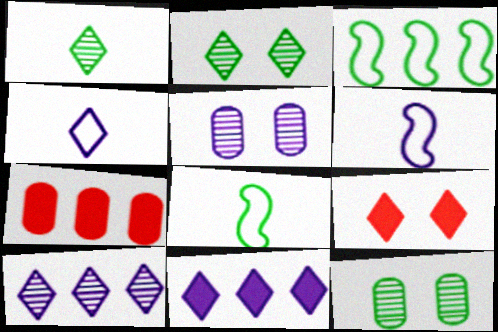[[2, 6, 7], 
[3, 7, 10], 
[5, 6, 11]]